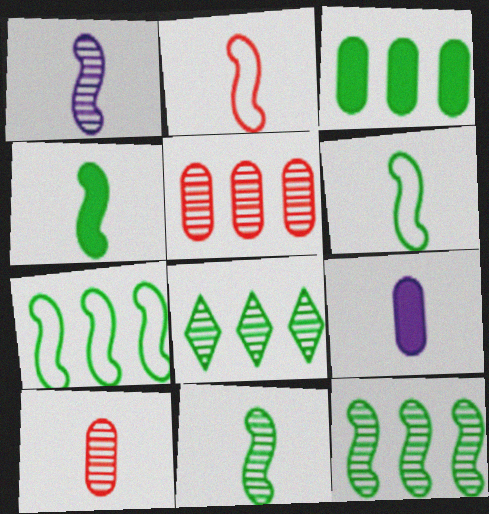[[1, 2, 4], 
[3, 7, 8], 
[4, 6, 11]]